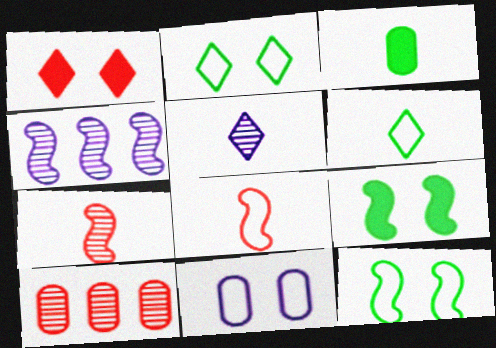[[1, 8, 10], 
[3, 5, 8], 
[3, 10, 11], 
[4, 8, 9]]